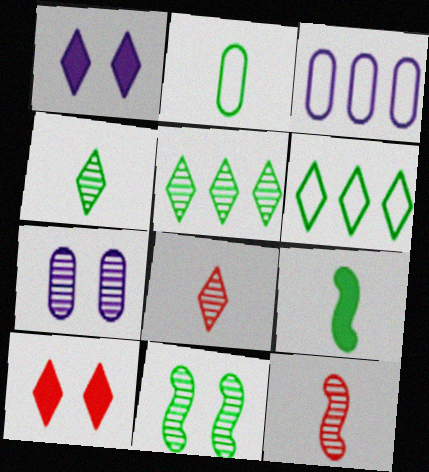[[1, 6, 8], 
[2, 4, 9], 
[5, 7, 12]]